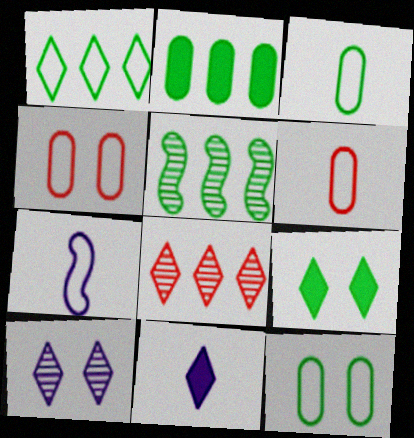[[1, 2, 5], 
[1, 4, 7], 
[3, 5, 9], 
[4, 5, 11]]